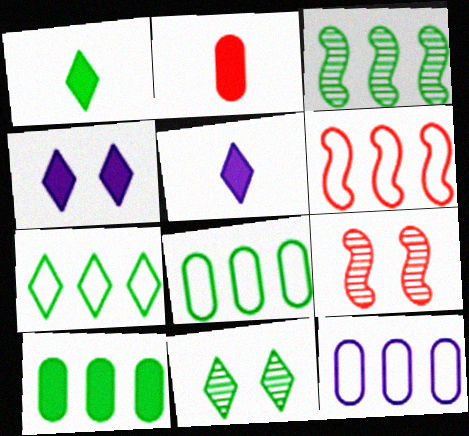[[1, 7, 11], 
[1, 9, 12], 
[3, 7, 10], 
[5, 8, 9], 
[6, 7, 12]]